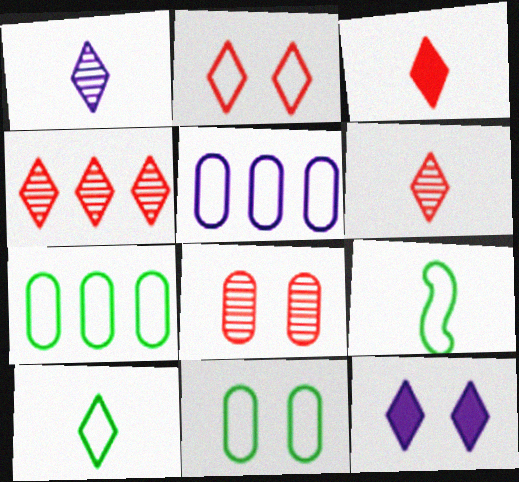[[1, 3, 10], 
[2, 3, 4], 
[2, 5, 9], 
[4, 10, 12]]